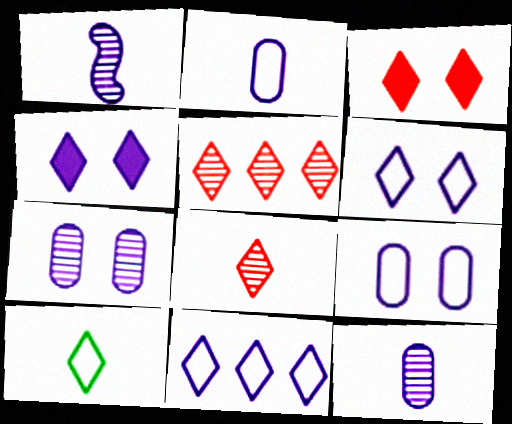[[4, 5, 10]]